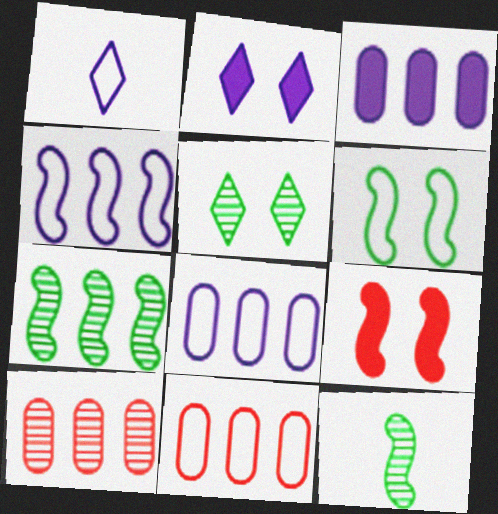[[1, 6, 11], 
[2, 11, 12], 
[4, 9, 12]]